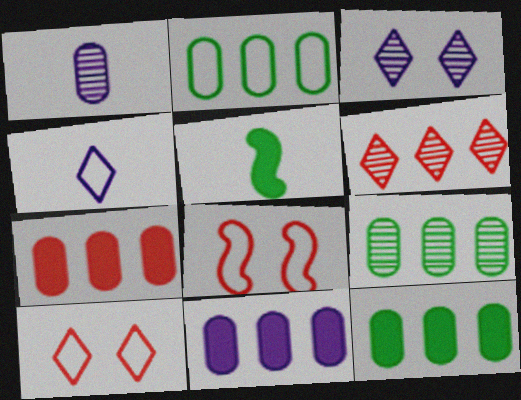[[2, 4, 8], 
[2, 9, 12], 
[7, 11, 12]]